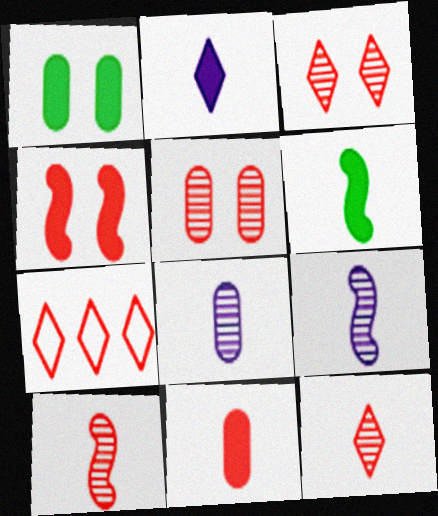[[1, 7, 9], 
[2, 6, 11]]